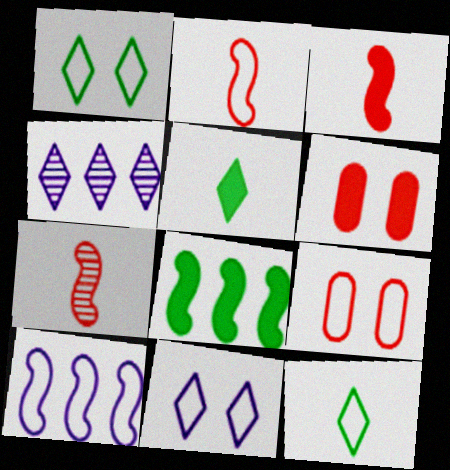[[2, 3, 7], 
[9, 10, 12]]